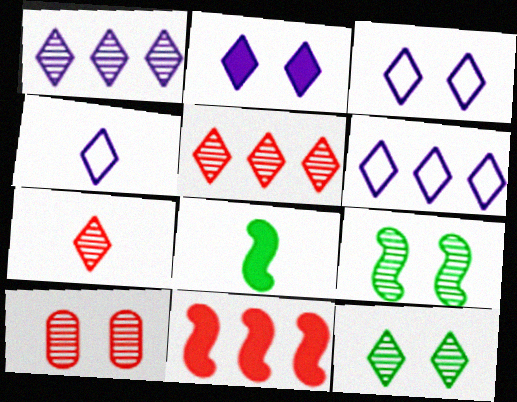[[1, 2, 4], 
[1, 7, 12], 
[3, 4, 6], 
[6, 8, 10]]